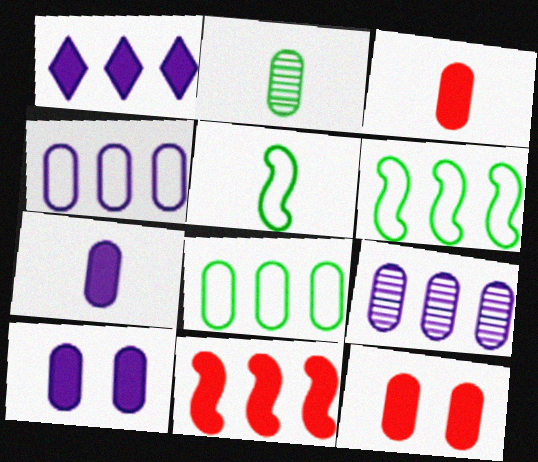[[2, 4, 12]]